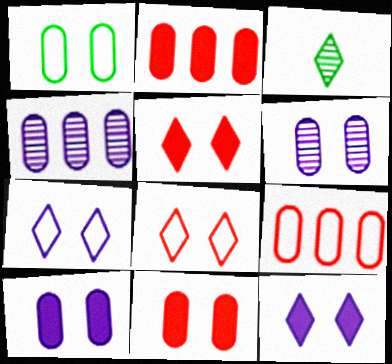[[1, 6, 11]]